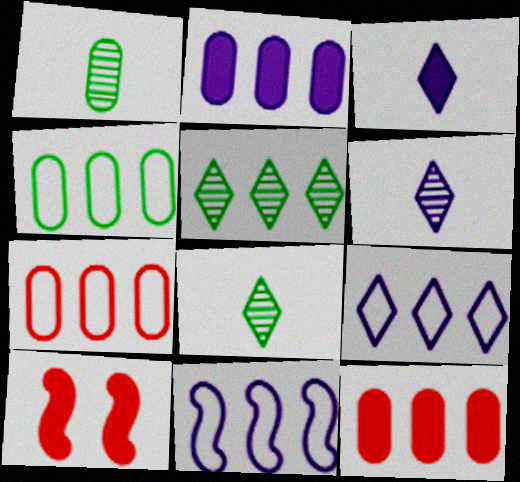[[1, 9, 10], 
[4, 6, 10], 
[5, 11, 12]]